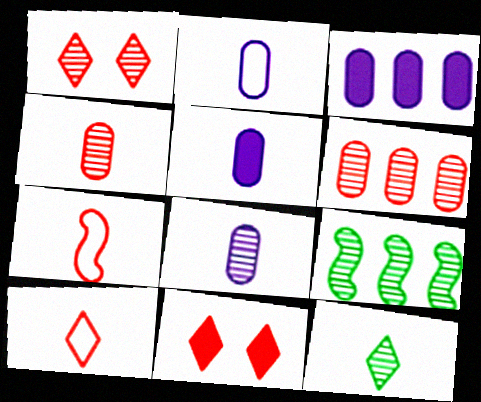[[1, 8, 9], 
[2, 5, 8], 
[2, 9, 11], 
[5, 7, 12], 
[6, 7, 11]]